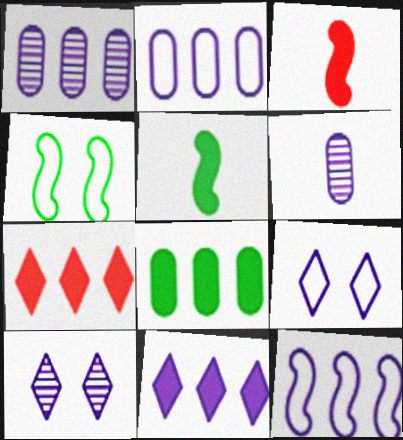[[1, 11, 12], 
[4, 6, 7]]